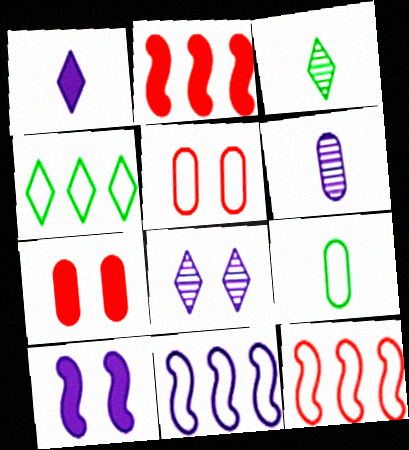[[2, 8, 9], 
[3, 7, 11]]